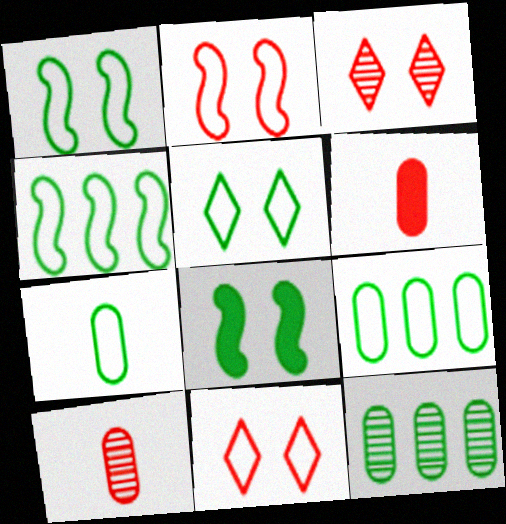[[4, 5, 7]]